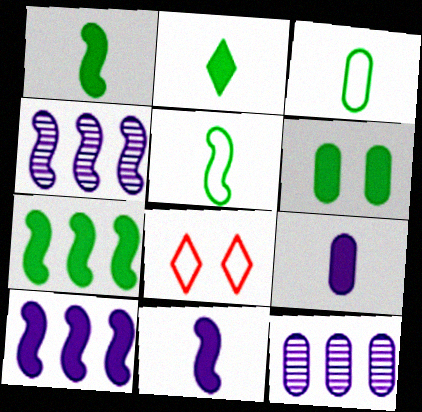[[1, 8, 12], 
[2, 6, 7]]